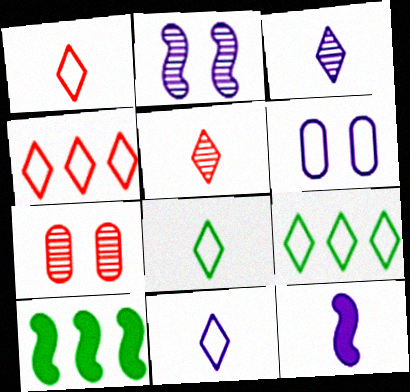[[1, 8, 11], 
[5, 6, 10], 
[7, 9, 12], 
[7, 10, 11]]